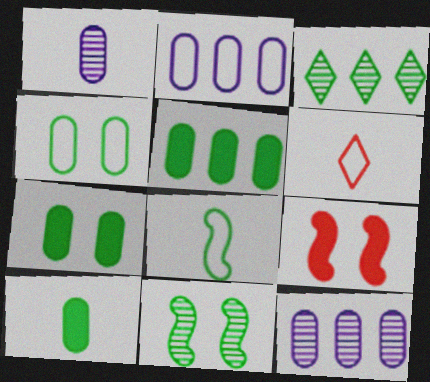[[3, 7, 8], 
[5, 7, 10]]